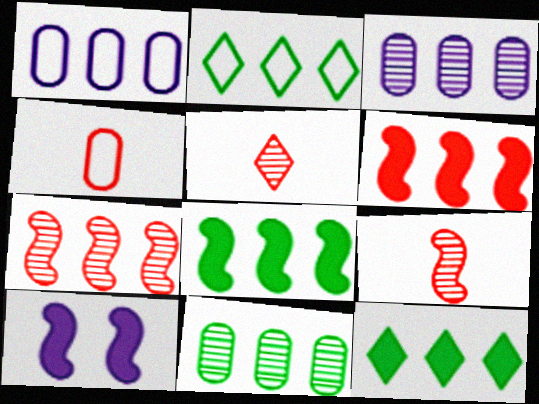[[1, 7, 12], 
[2, 3, 6], 
[2, 8, 11]]